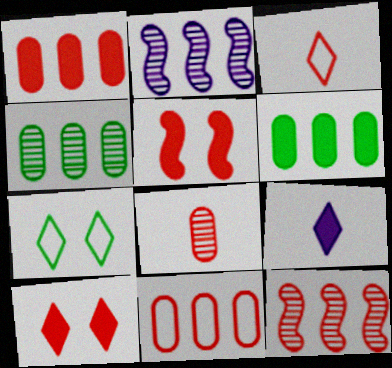[[5, 6, 9]]